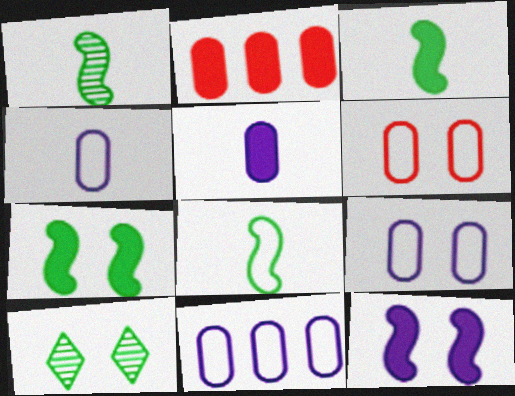[[1, 3, 8], 
[4, 9, 11], 
[6, 10, 12]]